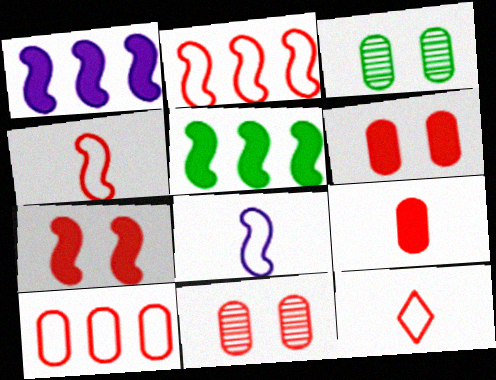[[1, 3, 12], 
[9, 10, 11]]